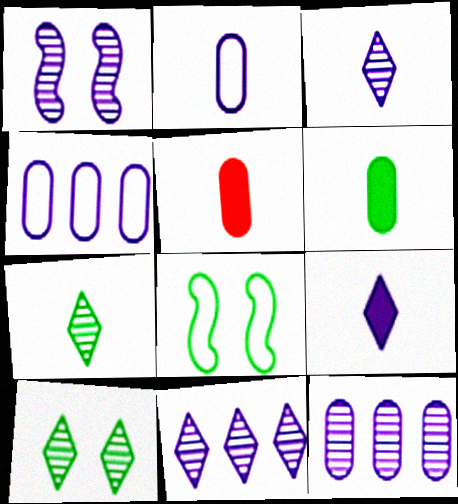[[1, 3, 12], 
[1, 4, 9], 
[5, 8, 11]]